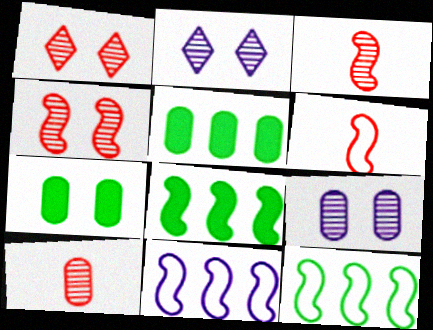[[2, 5, 6]]